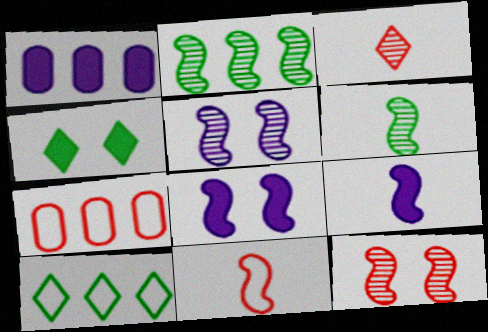[[2, 8, 11], 
[6, 9, 11]]